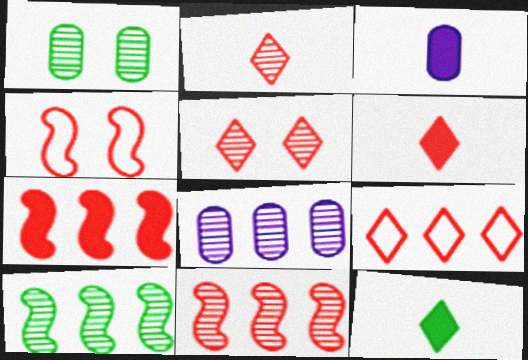[[4, 8, 12], 
[5, 6, 9]]